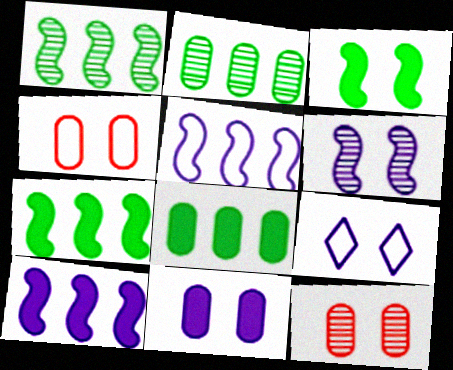[[3, 9, 12], 
[6, 9, 11]]